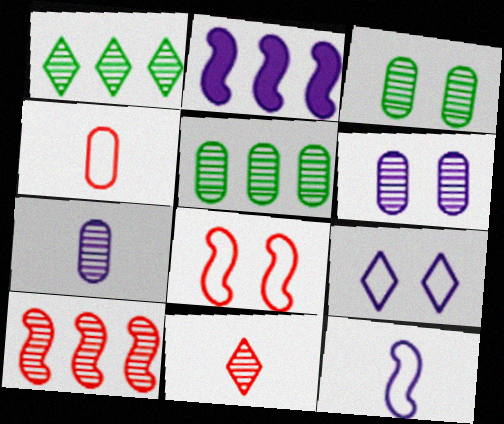[[2, 7, 9]]